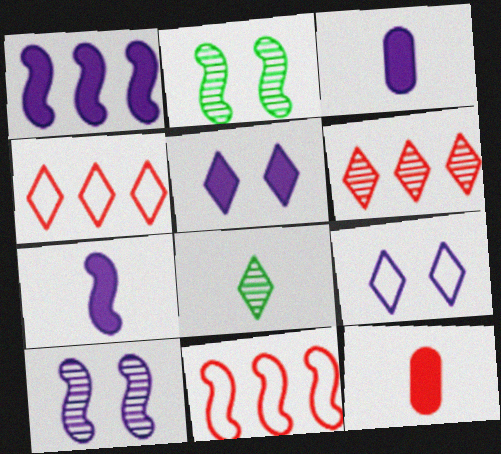[[1, 3, 5], 
[2, 3, 4], 
[2, 7, 11], 
[4, 5, 8]]